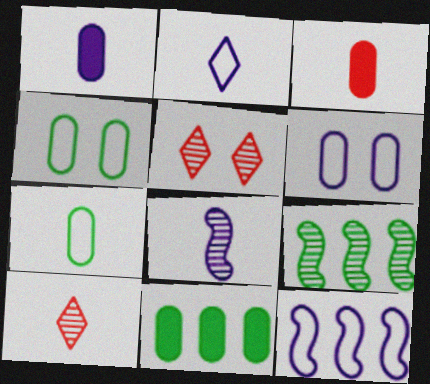[[1, 2, 8], 
[2, 6, 12]]